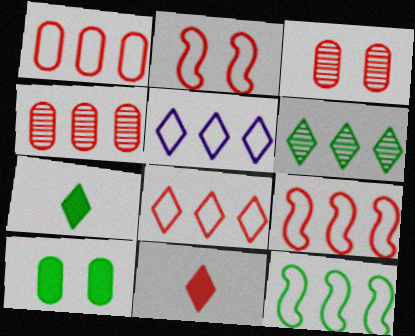[[1, 5, 12], 
[1, 8, 9], 
[2, 4, 11], 
[3, 9, 11]]